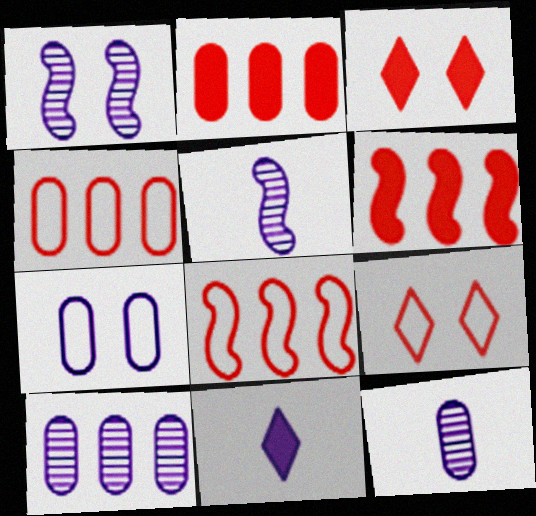[]